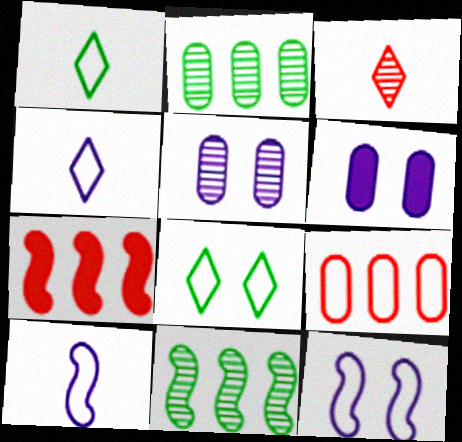[[1, 5, 7], 
[1, 9, 12], 
[3, 5, 11], 
[8, 9, 10]]